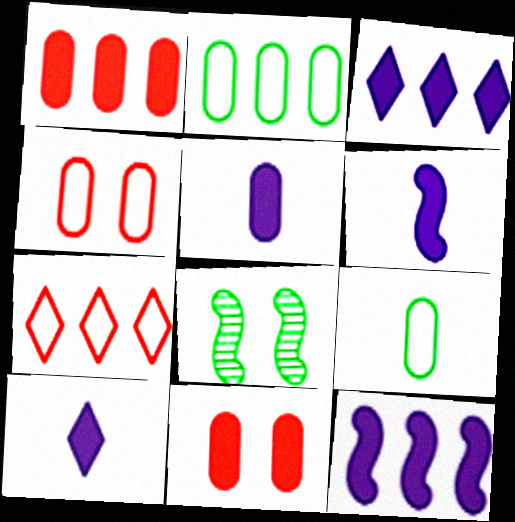[[5, 6, 10], 
[5, 7, 8]]